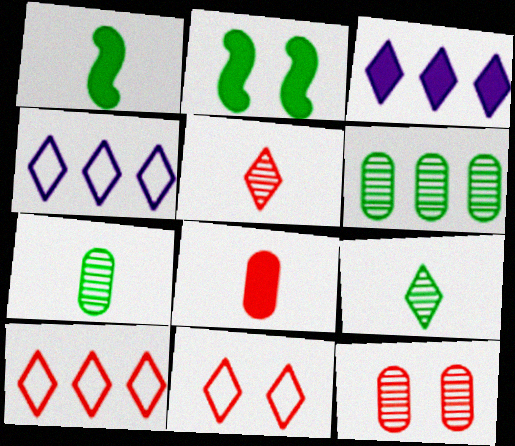[[1, 4, 12], 
[2, 3, 8], 
[3, 9, 11]]